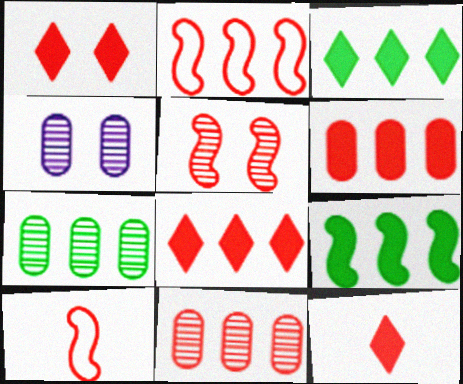[[1, 8, 12], 
[1, 10, 11], 
[2, 8, 11], 
[3, 4, 10]]